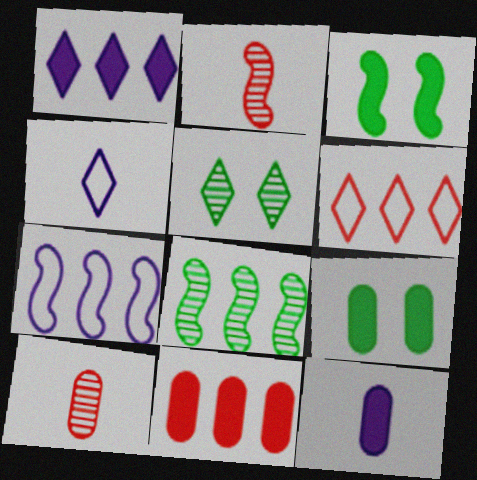[[2, 3, 7], 
[9, 11, 12]]